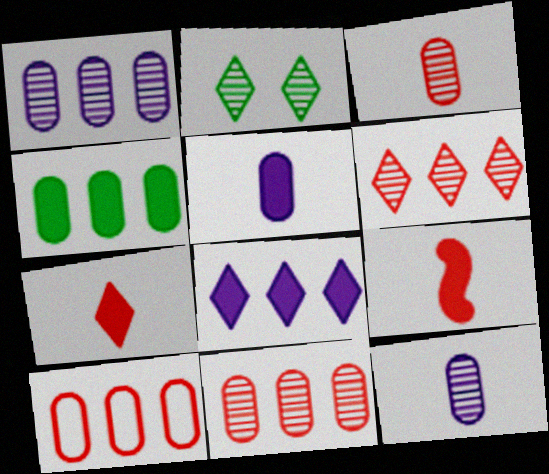[[1, 4, 10]]